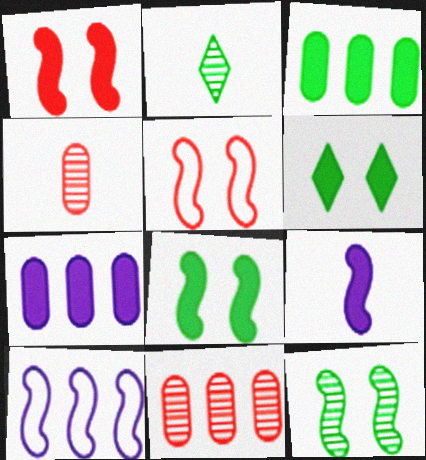[[2, 5, 7], 
[4, 6, 10]]